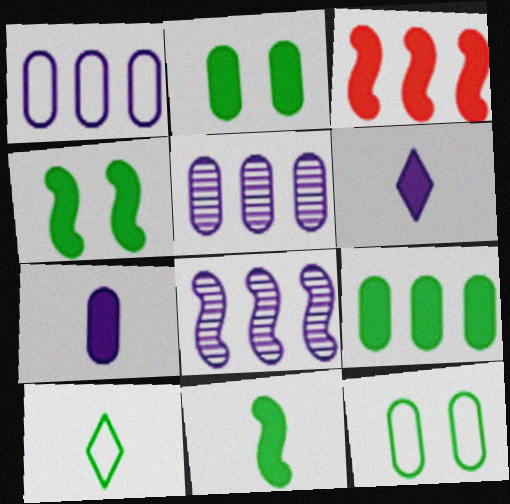[[2, 3, 6]]